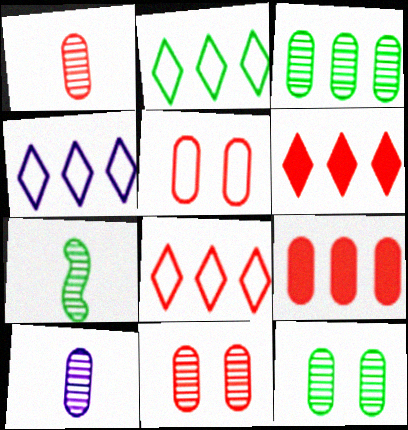[[1, 5, 9], 
[2, 4, 8], 
[3, 10, 11]]